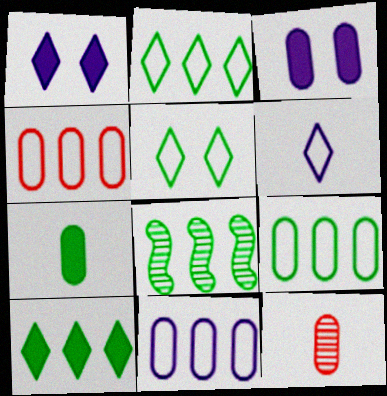[[3, 9, 12], 
[4, 9, 11], 
[5, 7, 8], 
[8, 9, 10]]